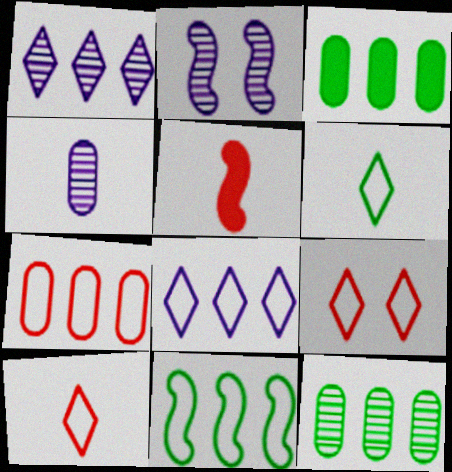[[1, 2, 4], 
[2, 3, 10], 
[2, 5, 11], 
[4, 5, 6], 
[6, 8, 9], 
[7, 8, 11]]